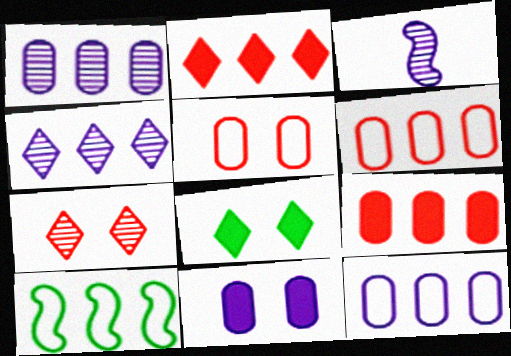[[1, 2, 10], 
[3, 6, 8], 
[4, 9, 10]]